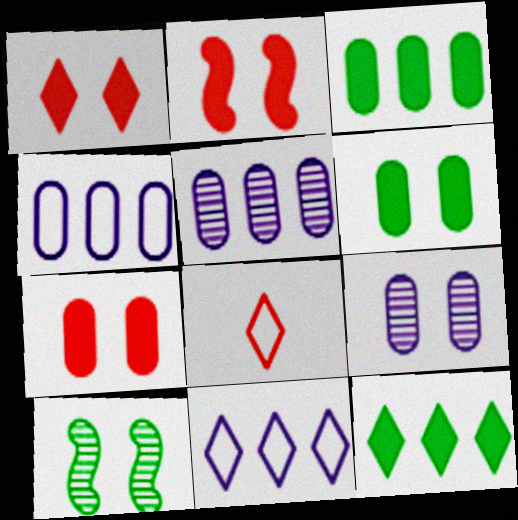[[1, 2, 7]]